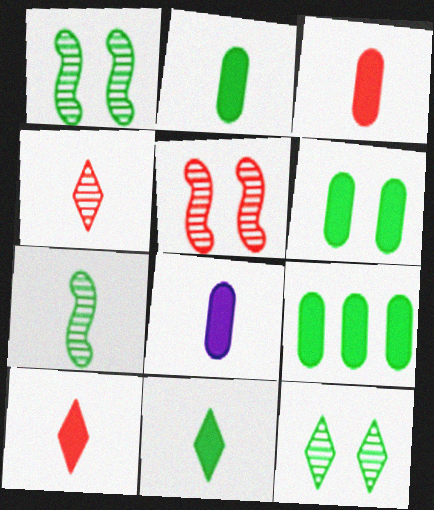[[2, 3, 8], 
[2, 6, 9]]